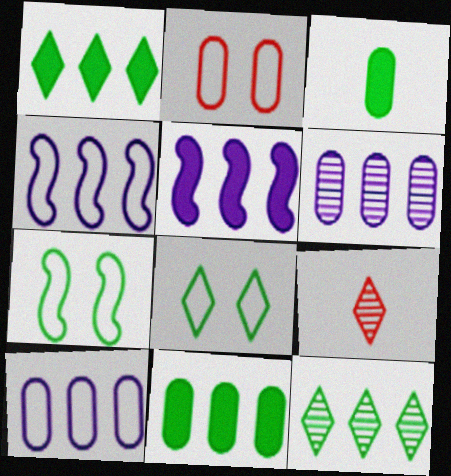[[2, 3, 6], 
[3, 7, 12]]